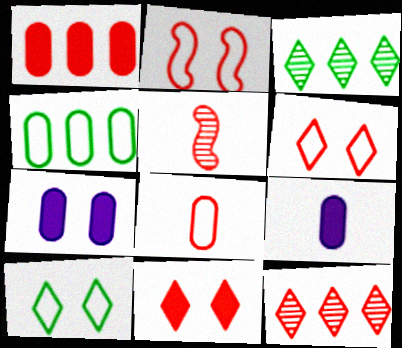[[1, 5, 6], 
[2, 3, 9]]